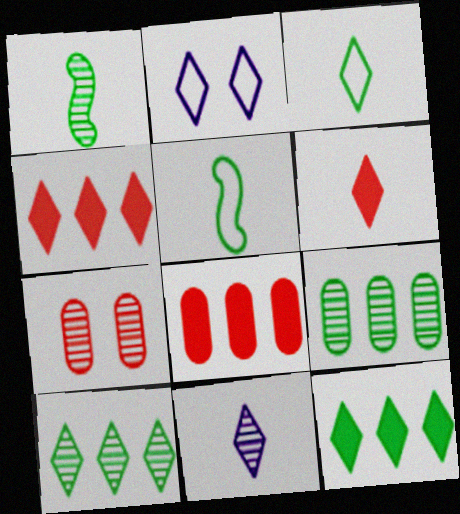[[1, 2, 8], 
[2, 6, 10], 
[3, 6, 11]]